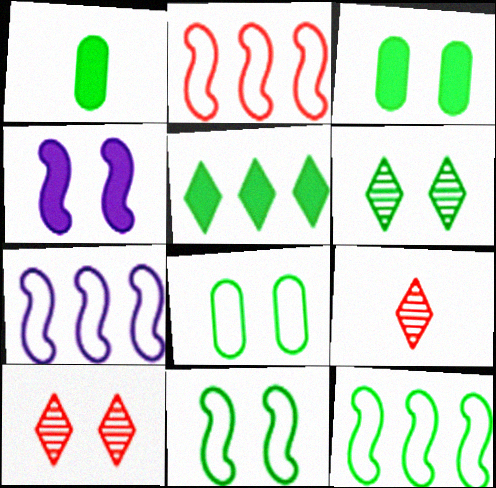[[1, 6, 12], 
[1, 7, 10], 
[2, 7, 12], 
[3, 6, 11], 
[3, 7, 9], 
[4, 8, 10]]